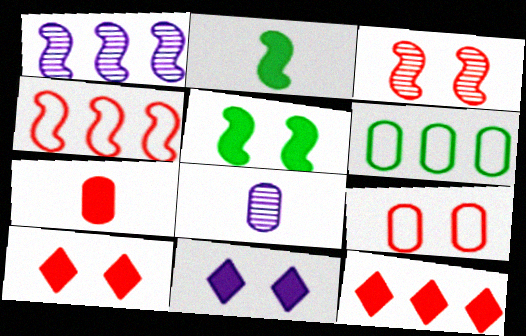[[1, 6, 12], 
[3, 9, 10]]